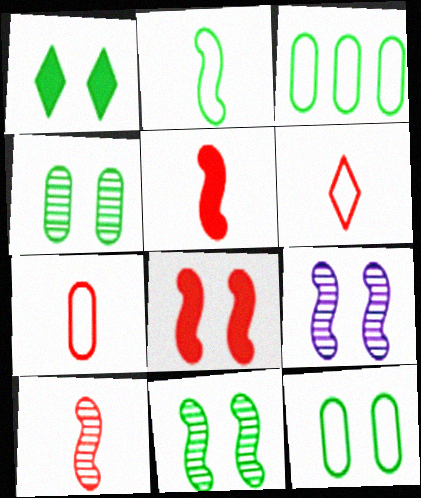[[1, 11, 12]]